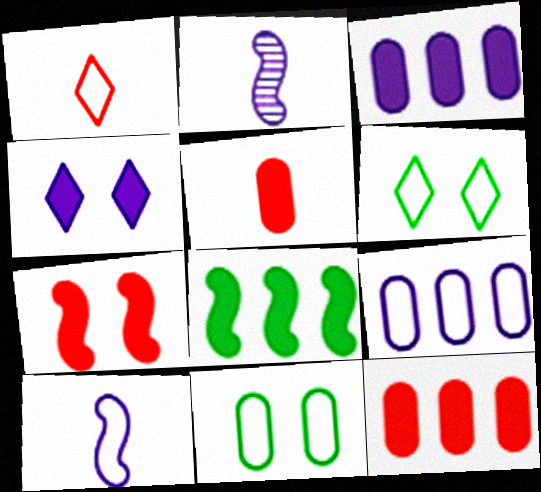[[2, 4, 9], 
[2, 6, 12], 
[4, 5, 8]]